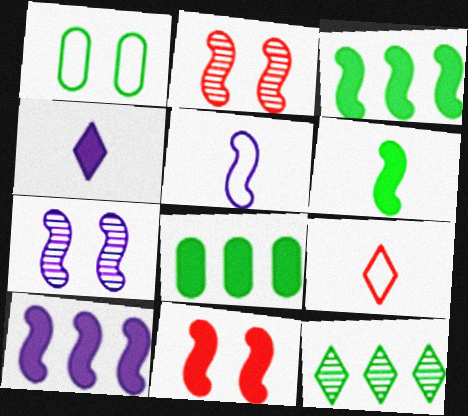[[1, 6, 12], 
[2, 3, 5], 
[4, 8, 11], 
[5, 7, 10], 
[6, 10, 11], 
[7, 8, 9]]